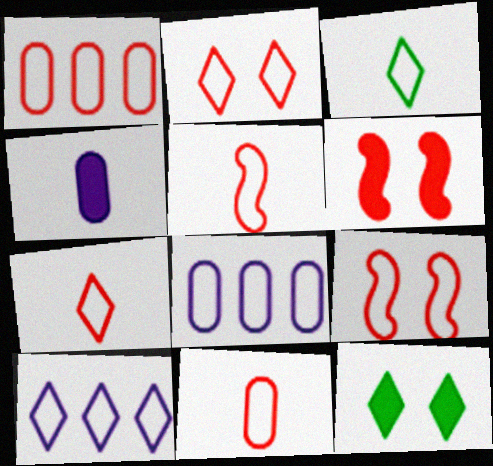[[1, 2, 5], 
[1, 7, 9], 
[2, 3, 10], 
[3, 8, 9], 
[5, 7, 11]]